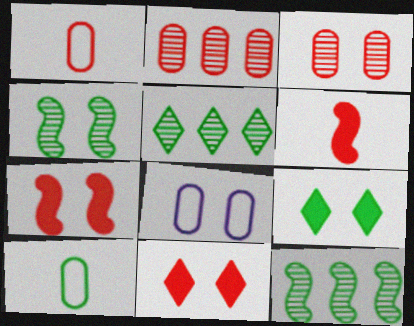[[4, 8, 11], 
[5, 6, 8], 
[9, 10, 12]]